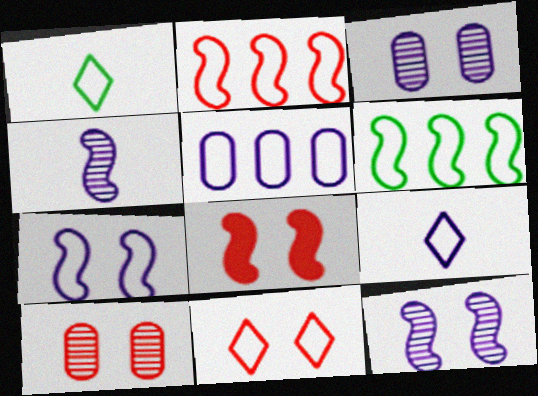[[4, 6, 8], 
[5, 7, 9], 
[8, 10, 11]]